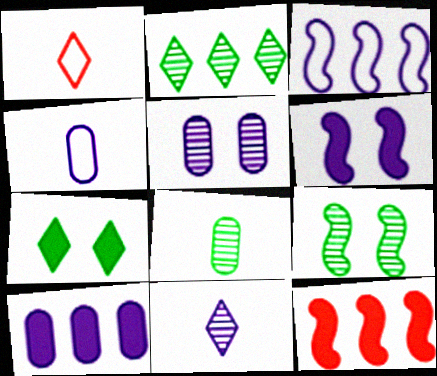[[1, 9, 10], 
[2, 8, 9], 
[4, 5, 10]]